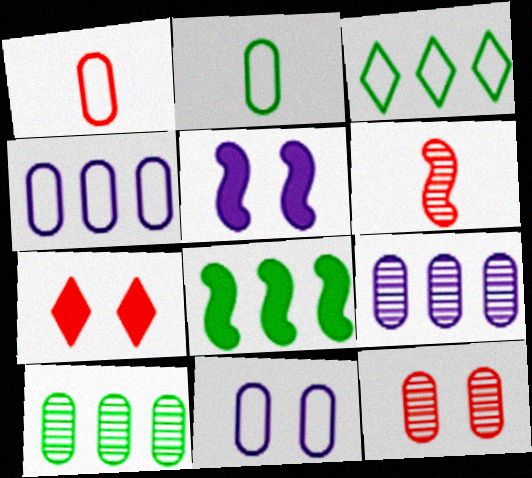[[3, 8, 10]]